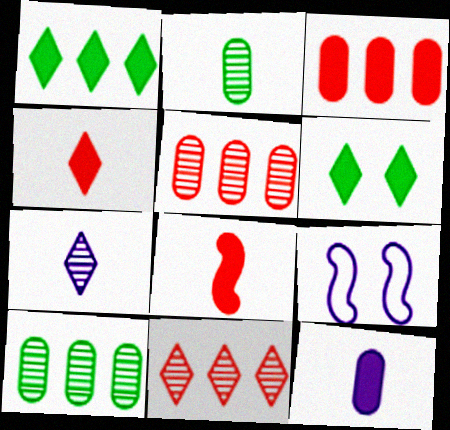[[4, 9, 10]]